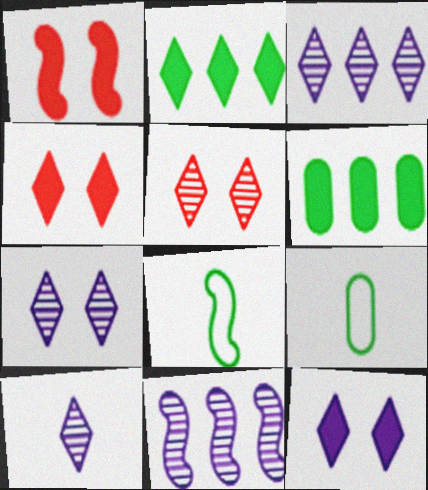[[1, 3, 9], 
[1, 8, 11], 
[3, 7, 10], 
[4, 9, 11]]